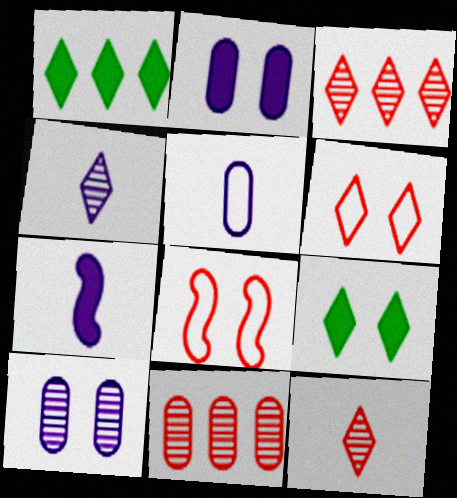[[1, 4, 6], 
[4, 5, 7], 
[8, 9, 10]]